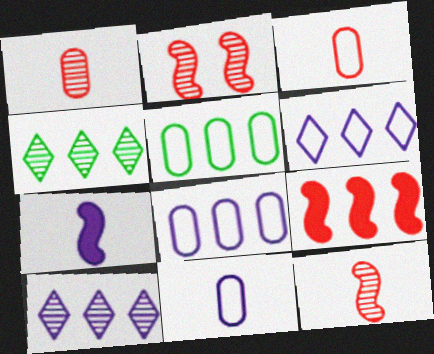[[4, 8, 9], 
[5, 9, 10]]